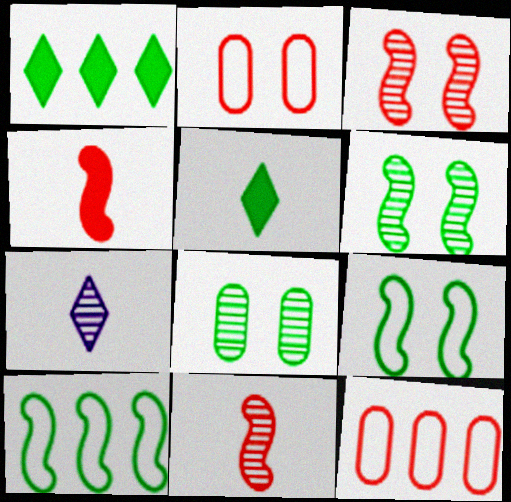[[5, 8, 10]]